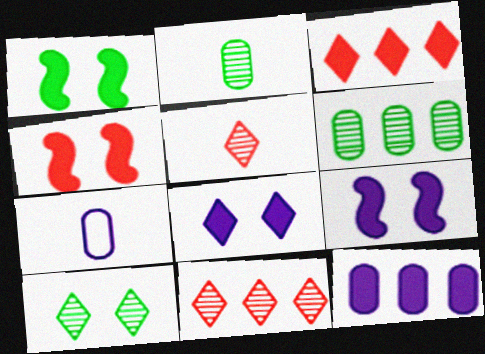[[1, 4, 9], 
[1, 7, 11]]